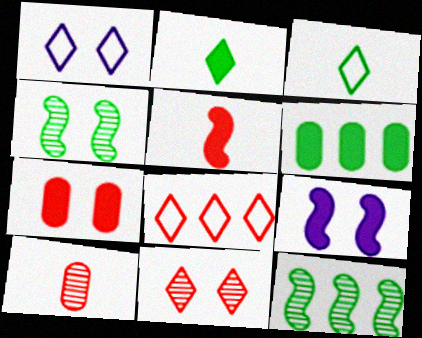[[1, 3, 8], 
[1, 4, 7], 
[3, 4, 6]]